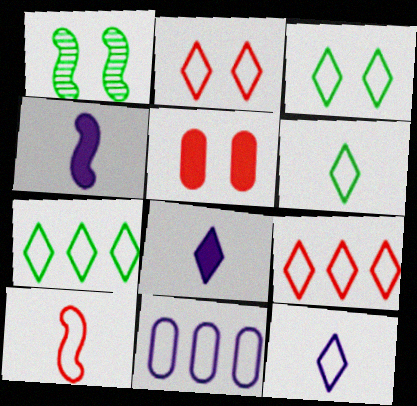[[2, 7, 12], 
[3, 6, 7], 
[3, 9, 12], 
[3, 10, 11]]